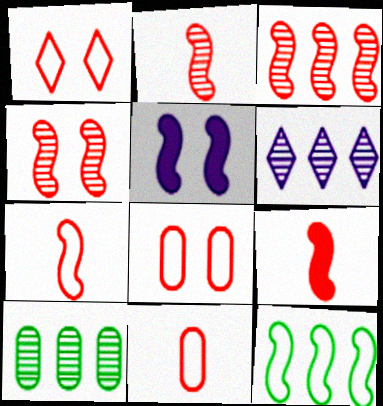[[2, 3, 4], 
[2, 5, 12], 
[2, 7, 9], 
[3, 6, 10]]